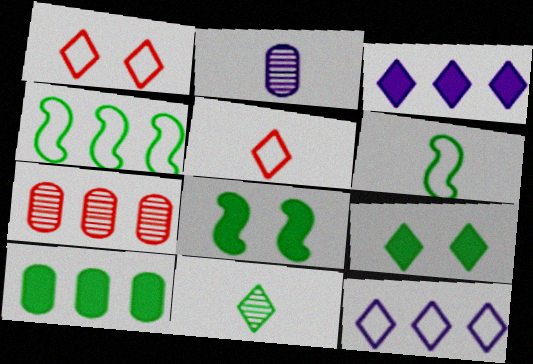[[1, 3, 11], 
[3, 4, 7]]